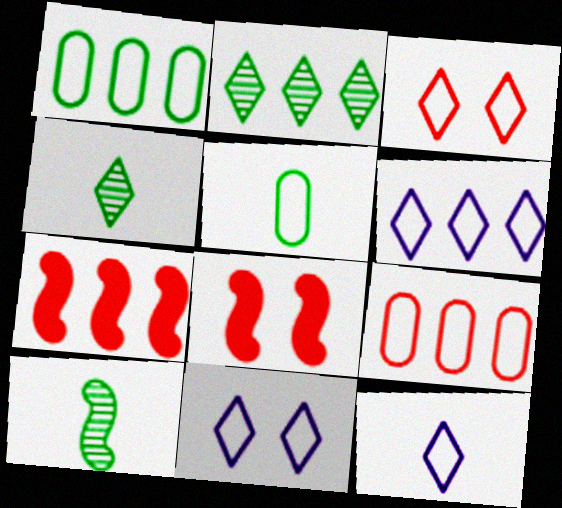[[6, 11, 12]]